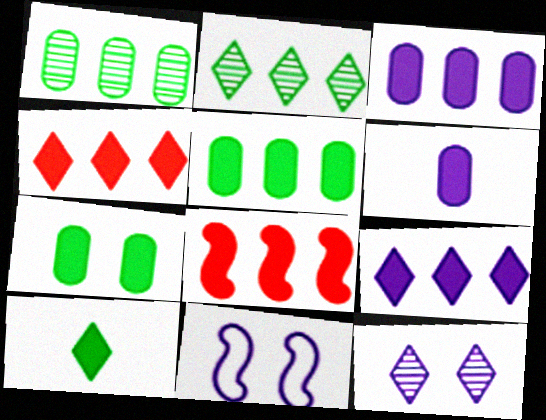[[5, 8, 9]]